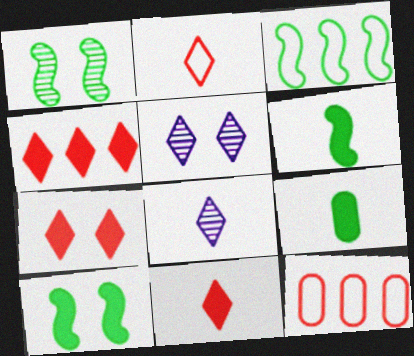[[1, 3, 6], 
[4, 7, 11], 
[5, 6, 12], 
[8, 10, 12]]